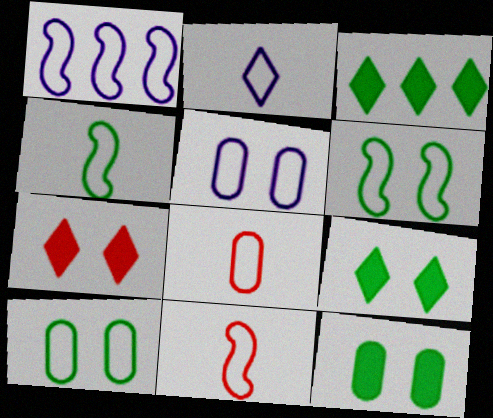[[1, 2, 5], 
[1, 6, 11], 
[2, 4, 8]]